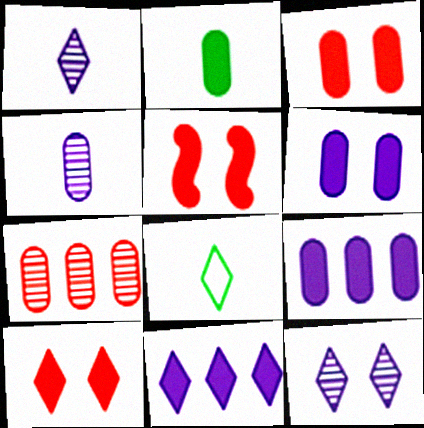[[2, 3, 9], 
[2, 5, 11], 
[3, 5, 10]]